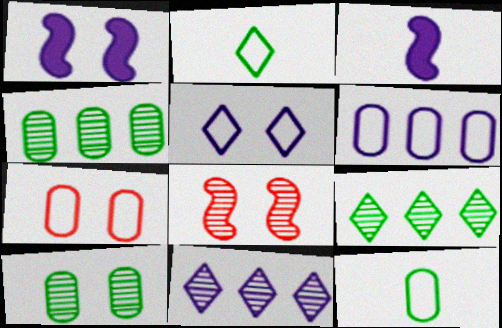[[3, 7, 9], 
[6, 7, 12]]